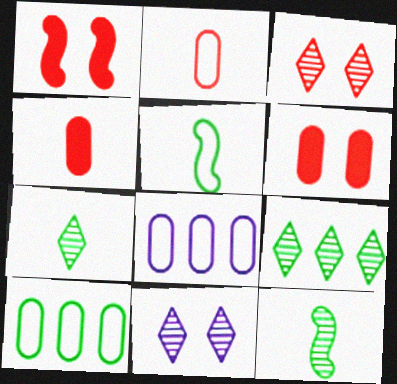[[1, 7, 8]]